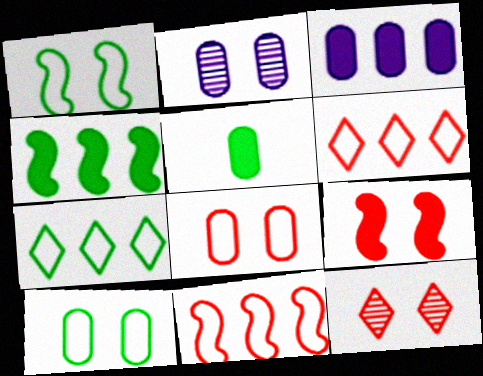[[8, 9, 12]]